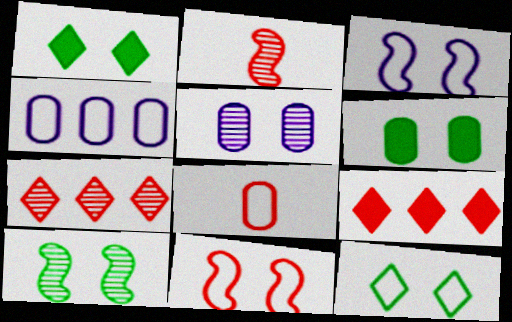[[1, 2, 4], 
[1, 5, 11], 
[6, 10, 12]]